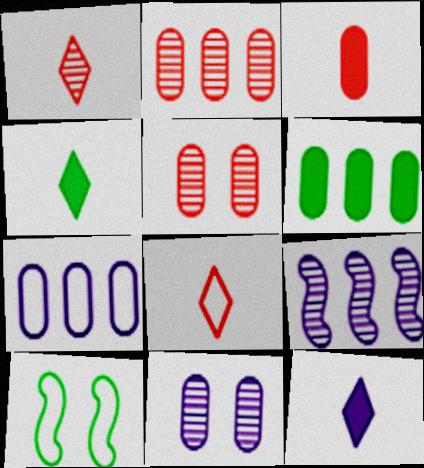[[2, 6, 7], 
[2, 10, 12], 
[7, 8, 10]]